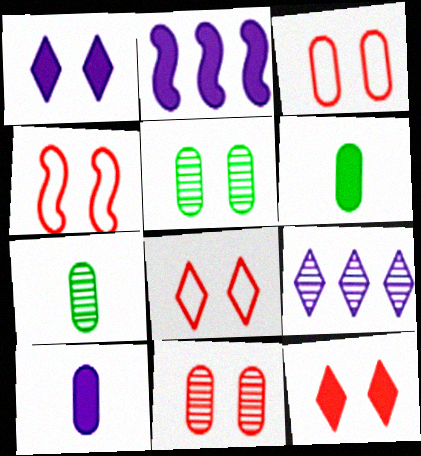[[1, 2, 10], 
[1, 4, 5], 
[2, 6, 12], 
[2, 7, 8], 
[3, 4, 8], 
[4, 6, 9], 
[4, 11, 12]]